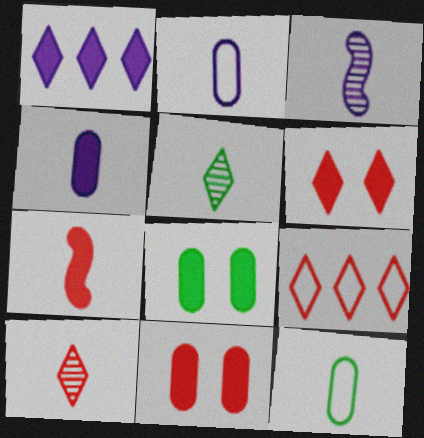[[1, 7, 8], 
[2, 5, 7], 
[3, 8, 9], 
[6, 9, 10]]